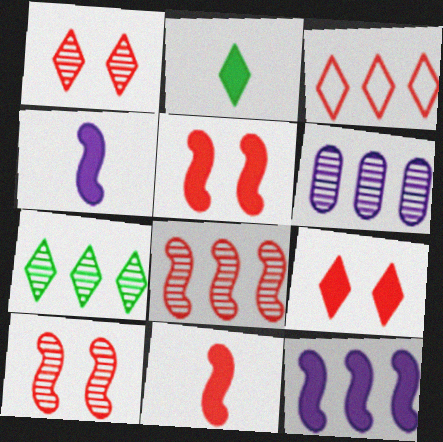[[6, 7, 8]]